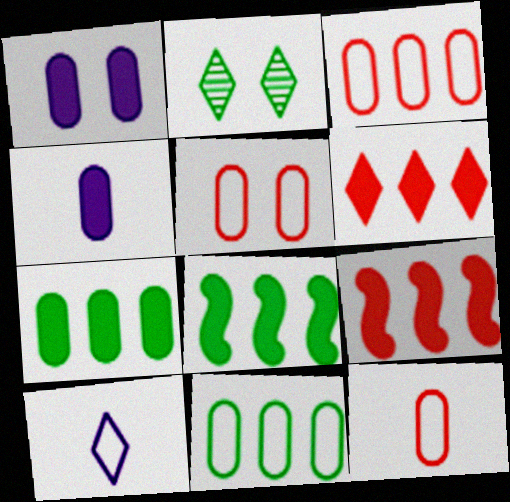[[2, 6, 10], 
[3, 5, 12]]